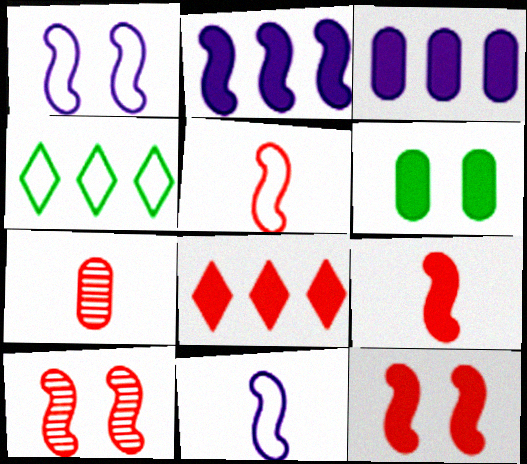[]